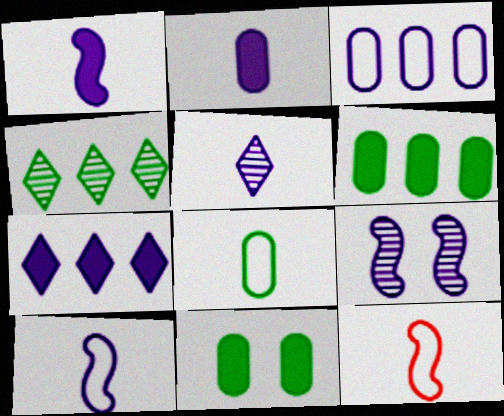[[2, 5, 10]]